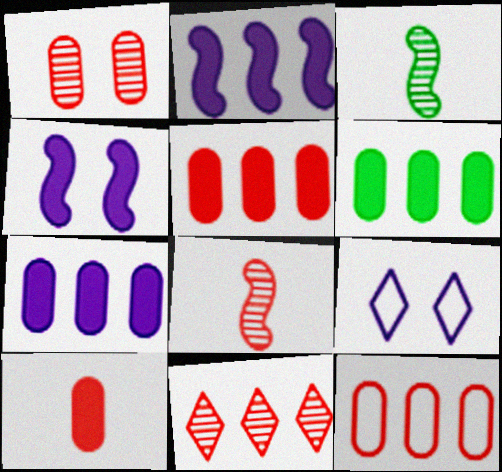[[1, 8, 11], 
[1, 10, 12], 
[3, 5, 9], 
[5, 6, 7], 
[6, 8, 9]]